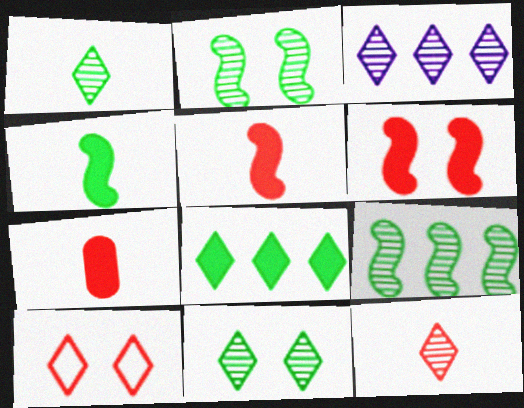[[3, 11, 12]]